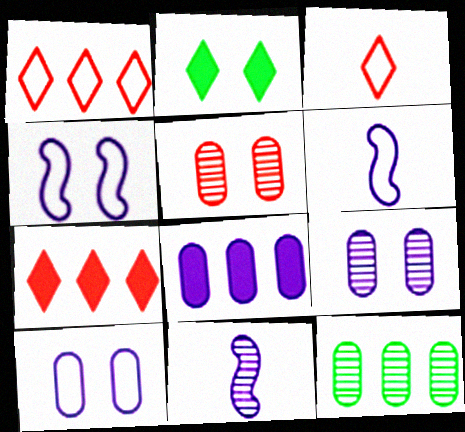[[2, 4, 5]]